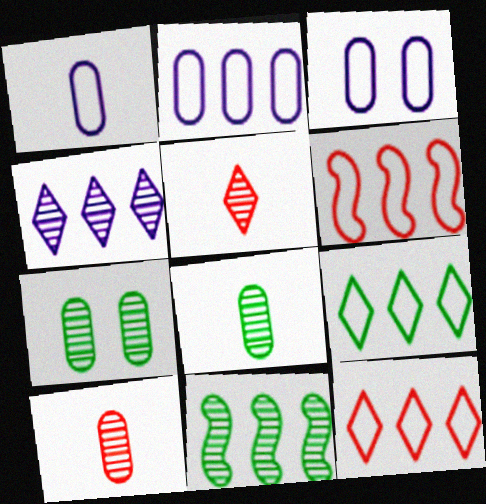[[1, 2, 3], 
[2, 6, 9]]